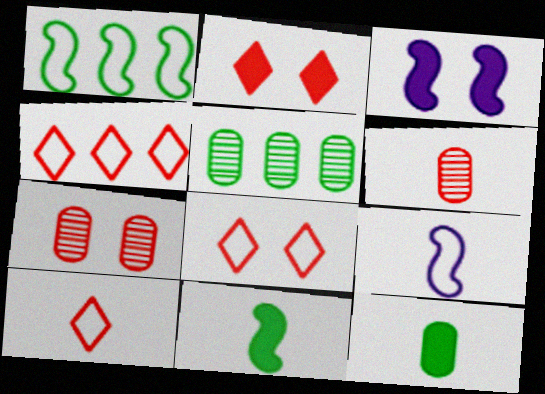[[2, 5, 9], 
[3, 5, 10], 
[4, 8, 10]]